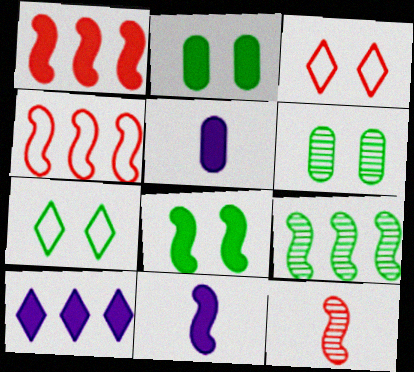[[1, 8, 11], 
[3, 5, 9], 
[6, 7, 8]]